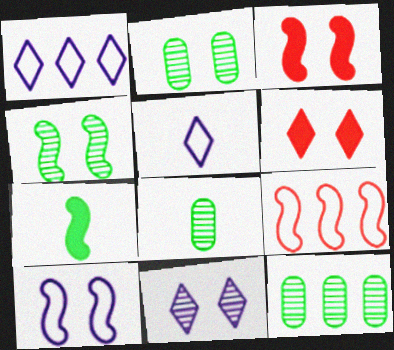[[1, 3, 8], 
[2, 6, 10], 
[2, 8, 12], 
[3, 4, 10], 
[3, 5, 12]]